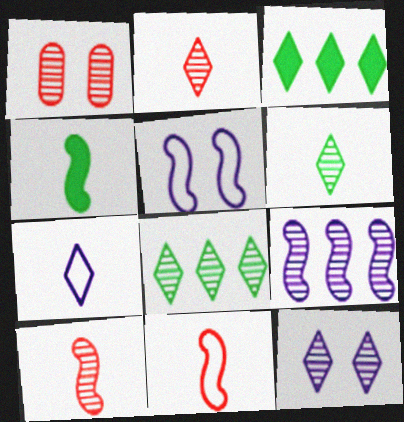[[1, 6, 9], 
[2, 8, 12]]